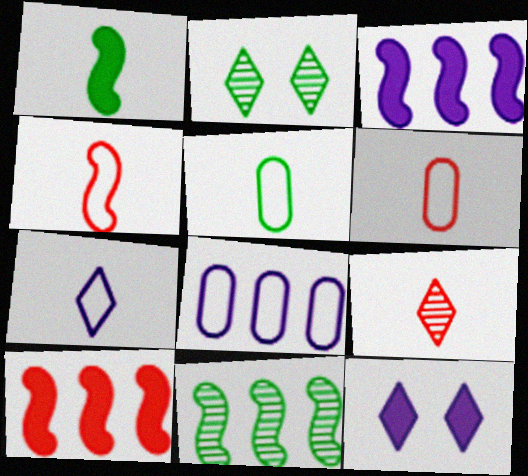[[2, 3, 6], 
[4, 5, 7], 
[6, 11, 12]]